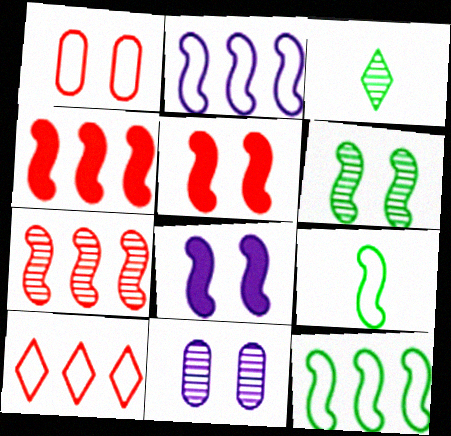[[3, 7, 11], 
[7, 8, 9]]